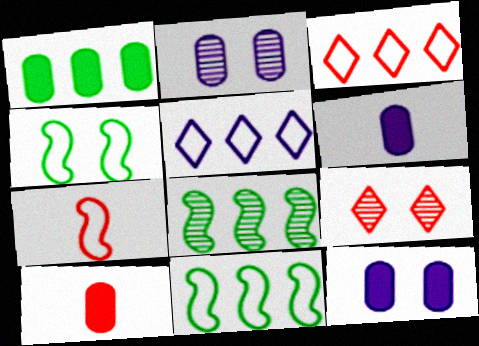[[1, 10, 12], 
[4, 9, 12], 
[6, 9, 11]]